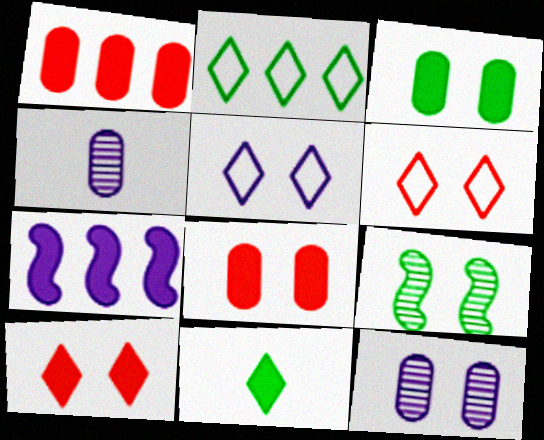[[4, 5, 7], 
[5, 8, 9], 
[7, 8, 11]]